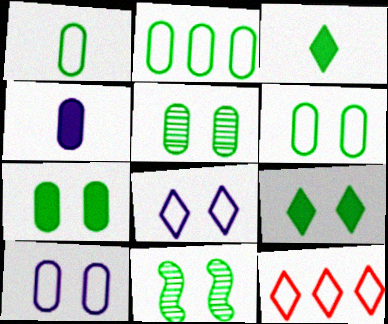[[1, 2, 6], 
[2, 3, 11], 
[4, 11, 12], 
[5, 6, 7], 
[6, 9, 11]]